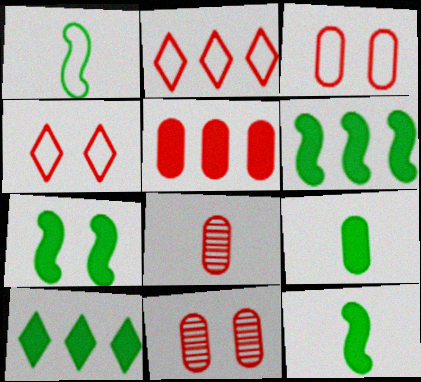[[3, 5, 8], 
[6, 7, 12], 
[7, 9, 10]]